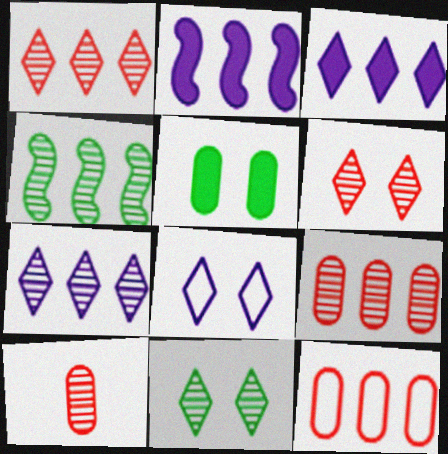[[3, 4, 12], 
[4, 7, 9]]